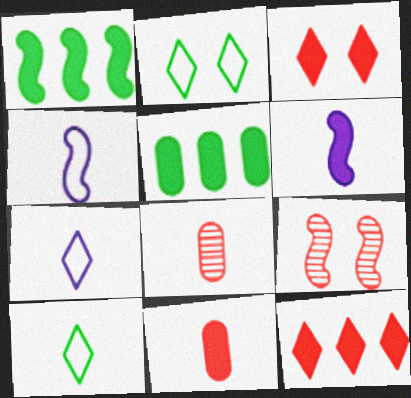[[1, 4, 9], 
[3, 5, 6], 
[5, 7, 9], 
[6, 8, 10]]